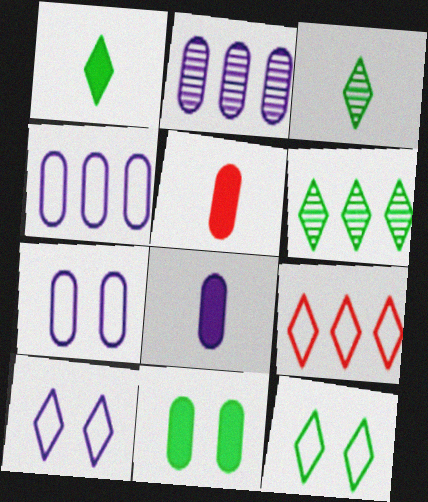[[1, 6, 12], 
[2, 7, 8]]